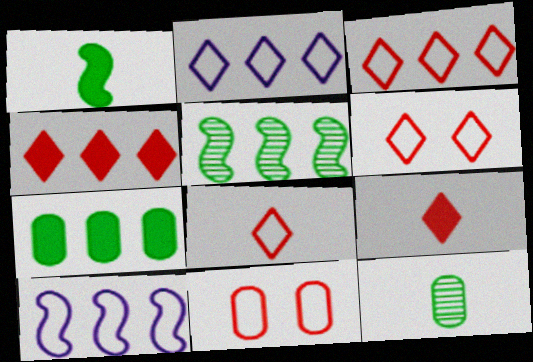[[3, 6, 8]]